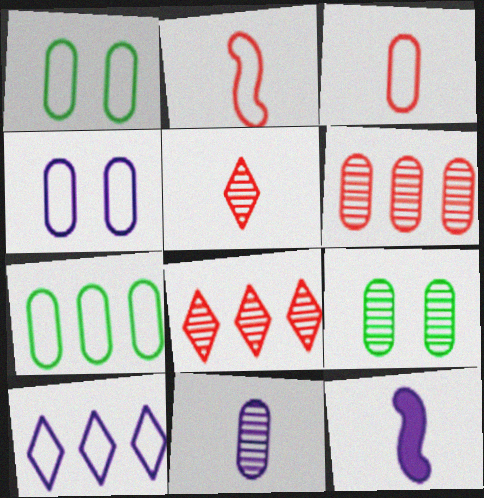[[1, 2, 10], 
[1, 8, 12], 
[3, 4, 7], 
[6, 9, 11]]